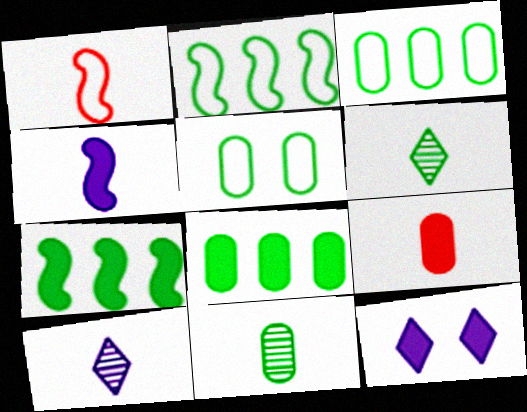[[5, 6, 7], 
[5, 8, 11], 
[7, 9, 12]]